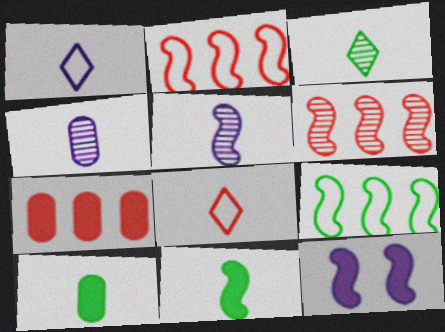[[4, 8, 11], 
[5, 8, 10]]